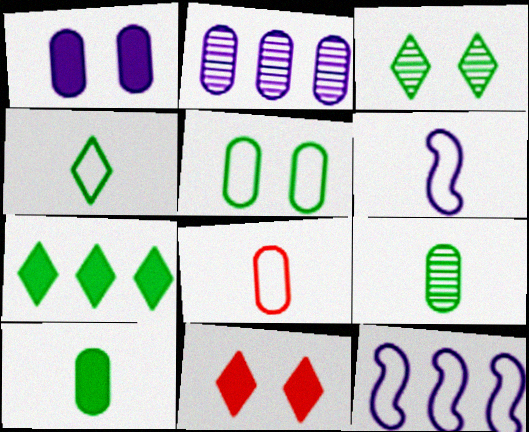[[3, 4, 7], 
[4, 6, 8], 
[9, 11, 12]]